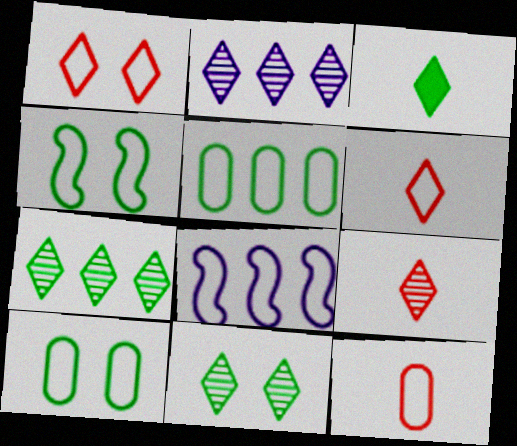[[1, 2, 3], 
[2, 9, 11], 
[6, 8, 10]]